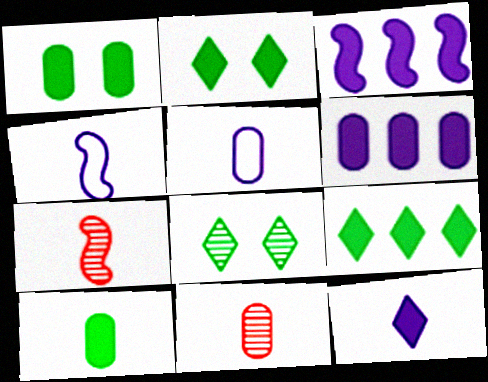[[5, 10, 11]]